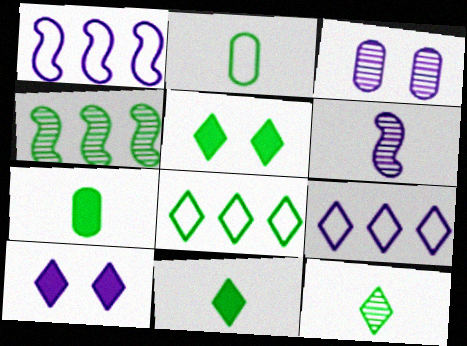[[2, 4, 5], 
[5, 8, 12]]